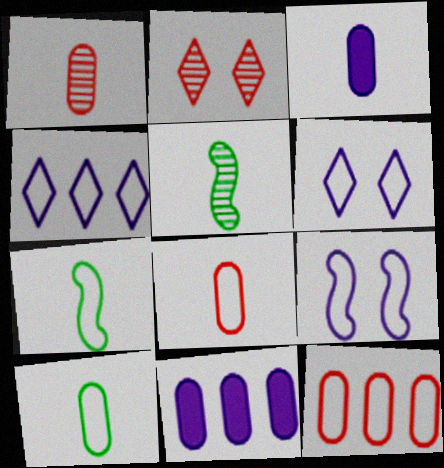[[1, 3, 10], 
[2, 7, 11], 
[6, 7, 12]]